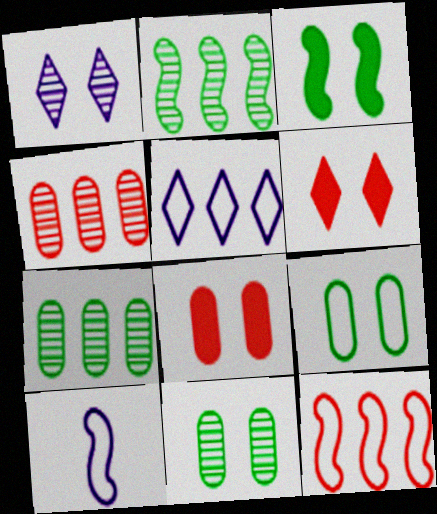[[6, 7, 10]]